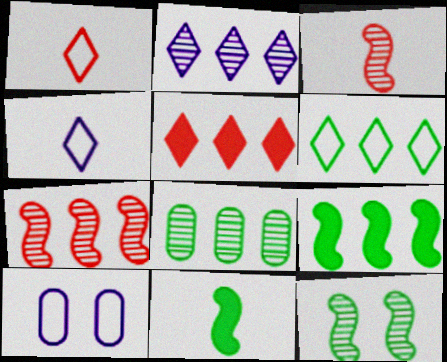[[2, 5, 6], 
[2, 7, 8], 
[6, 8, 9]]